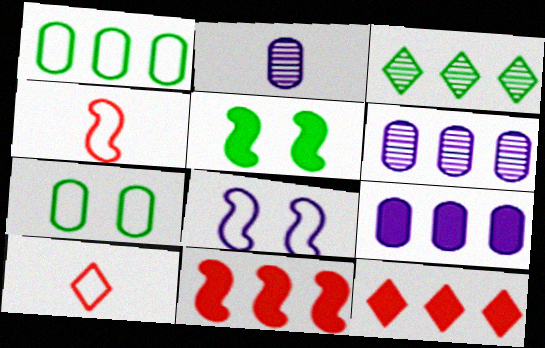[[1, 8, 10], 
[5, 6, 10]]